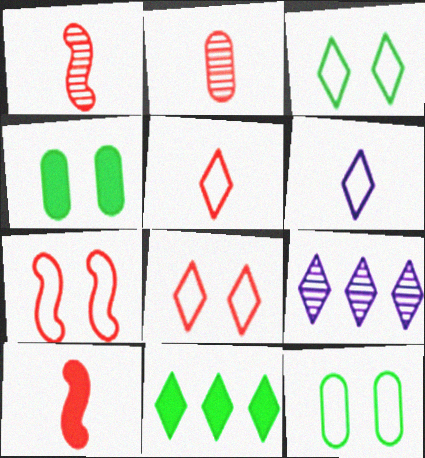[[2, 5, 10], 
[9, 10, 12]]